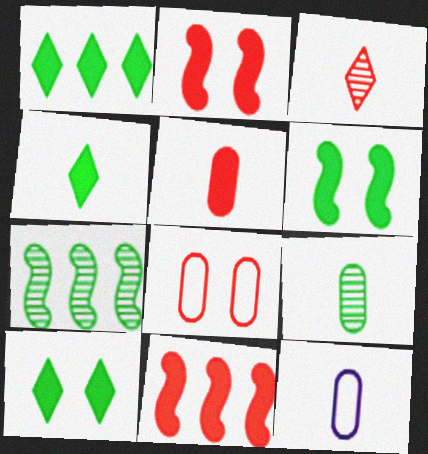[[1, 4, 10], 
[3, 8, 11], 
[5, 9, 12]]